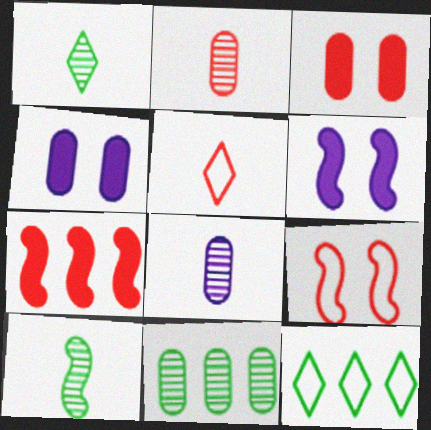[[2, 6, 12], 
[5, 6, 11]]